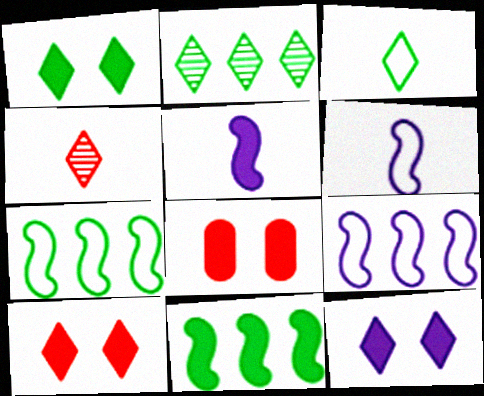[[1, 2, 3], 
[1, 10, 12], 
[2, 6, 8]]